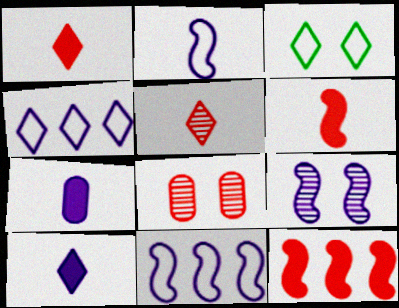[[4, 7, 9]]